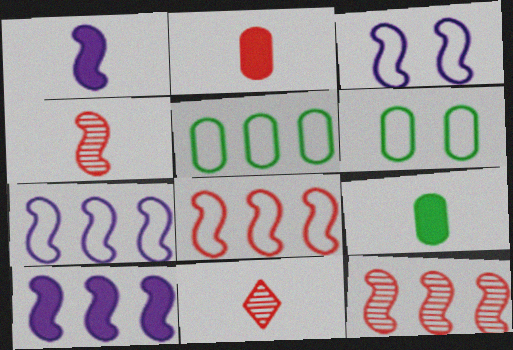[[6, 10, 11]]